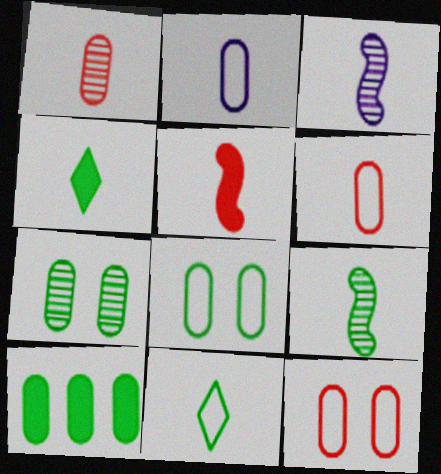[[3, 4, 6]]